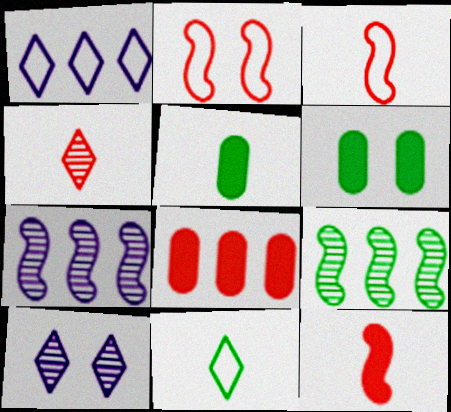[[1, 8, 9], 
[2, 4, 8], 
[2, 6, 10], 
[6, 9, 11]]